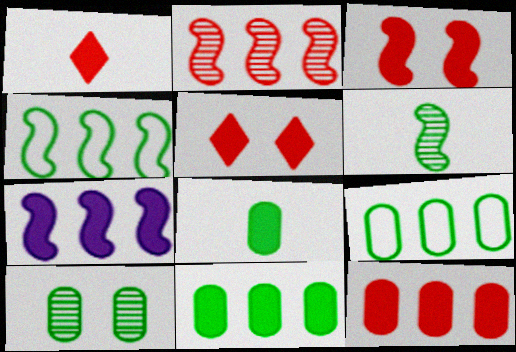[[1, 3, 12], 
[2, 4, 7], 
[5, 7, 8], 
[8, 9, 10]]